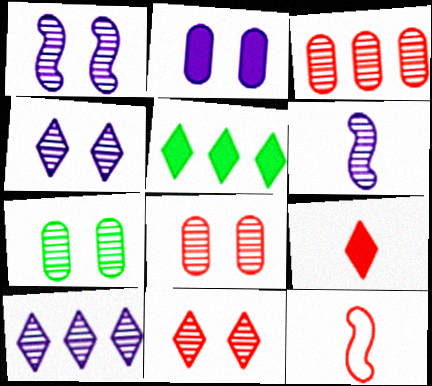[[1, 7, 11]]